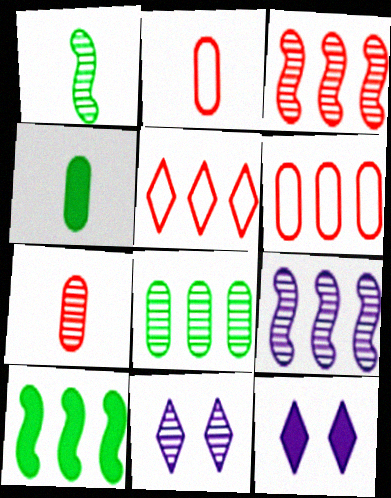[[1, 6, 12], 
[2, 10, 11]]